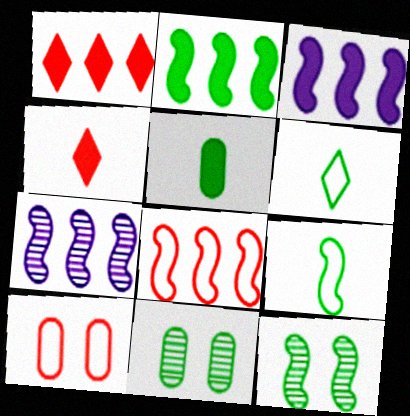[[2, 6, 11], 
[2, 7, 8], 
[2, 9, 12]]